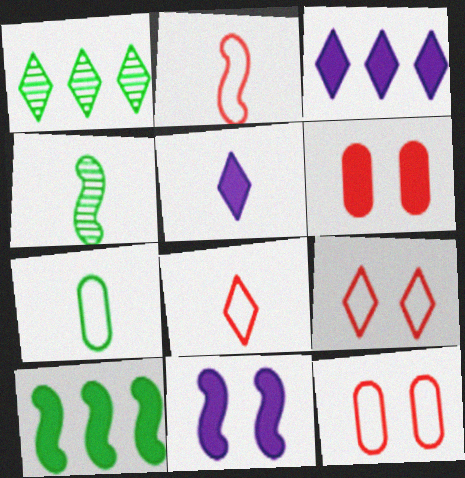[[1, 5, 9], 
[3, 4, 12], 
[5, 6, 10]]